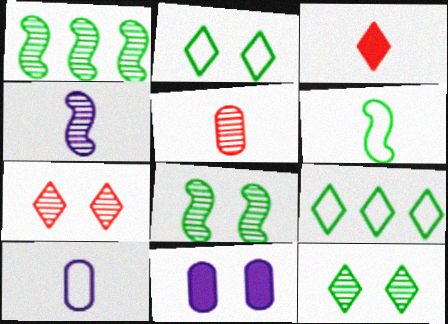[]